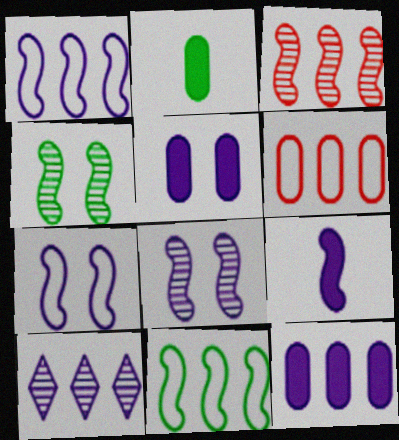[[1, 8, 9], 
[1, 10, 12]]